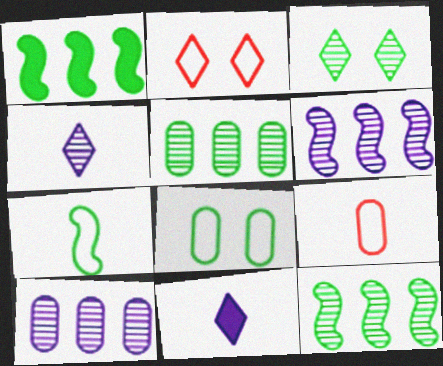[]